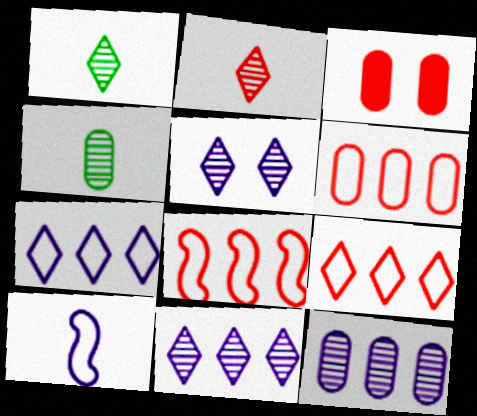[[2, 3, 8], 
[6, 8, 9]]